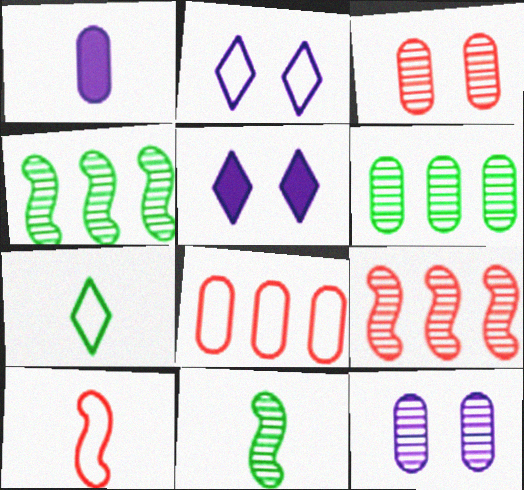[[5, 6, 10], 
[5, 8, 11]]